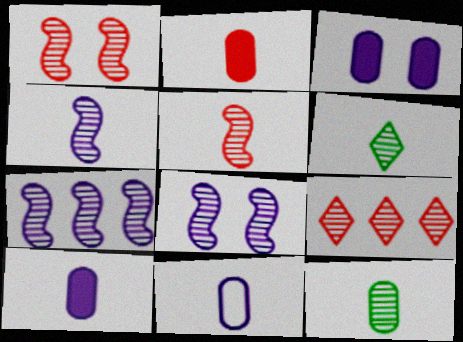[[2, 11, 12], 
[4, 7, 8], 
[8, 9, 12]]